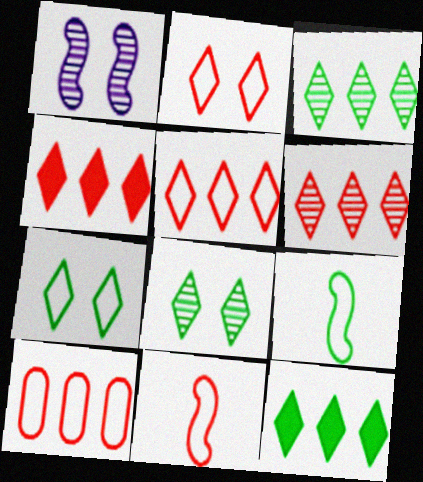[[2, 10, 11], 
[4, 5, 6]]